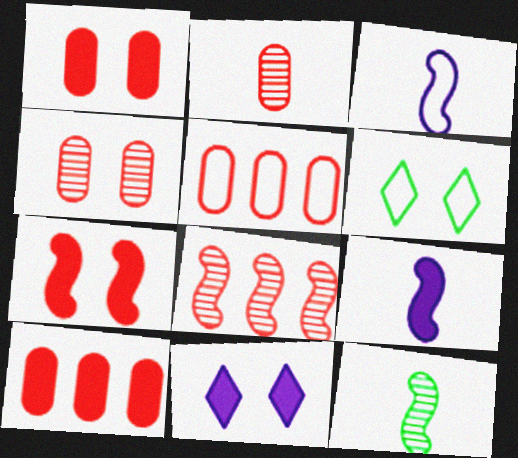[[1, 2, 5], 
[3, 5, 6], 
[5, 11, 12]]